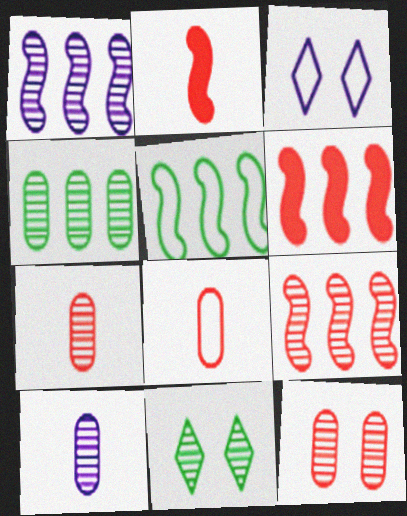[[1, 5, 6], 
[1, 7, 11], 
[2, 3, 4], 
[3, 5, 8], 
[4, 10, 12], 
[9, 10, 11]]